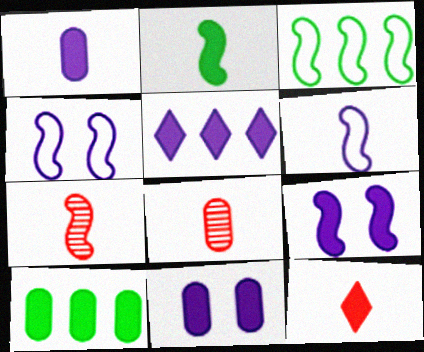[[1, 2, 12], 
[1, 5, 9], 
[2, 6, 7], 
[3, 7, 9], 
[9, 10, 12]]